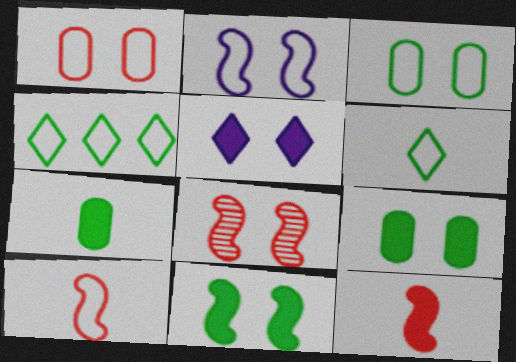[[2, 8, 11], 
[3, 5, 8]]